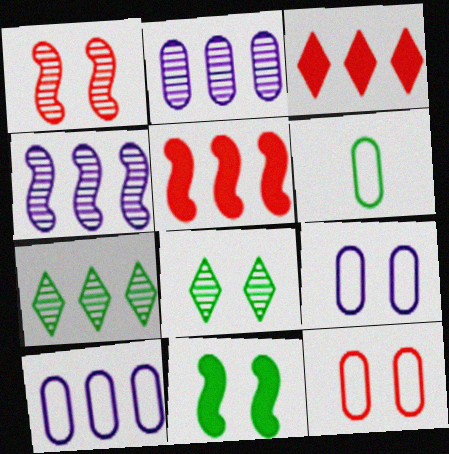[[5, 7, 10], 
[6, 7, 11], 
[6, 10, 12]]